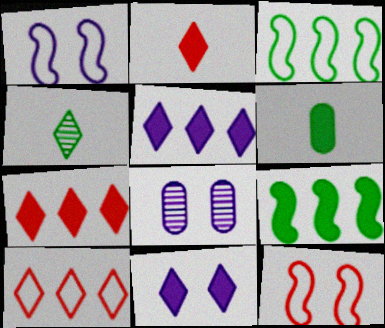[[1, 8, 11], 
[2, 3, 8], 
[4, 10, 11]]